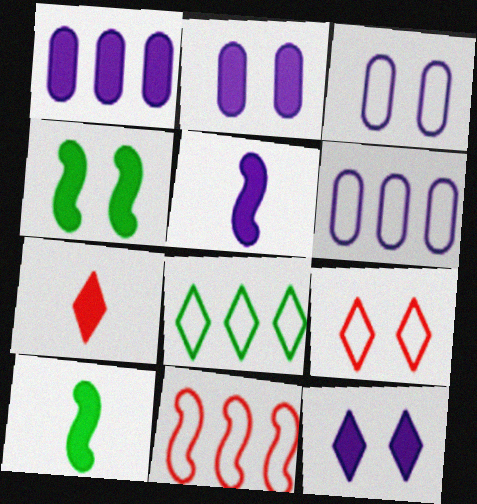[[1, 4, 7], 
[1, 5, 12], 
[6, 8, 11]]